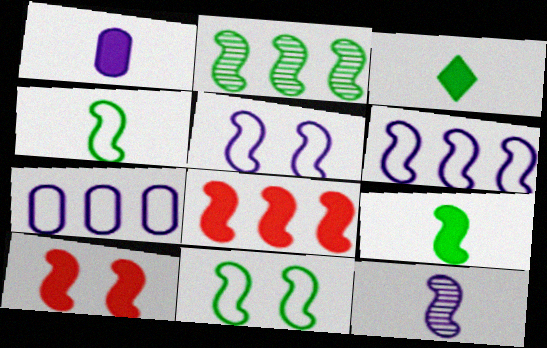[[2, 6, 8], 
[2, 9, 11], 
[8, 11, 12]]